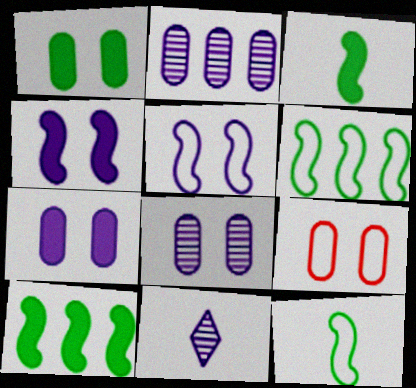[[1, 8, 9], 
[9, 10, 11]]